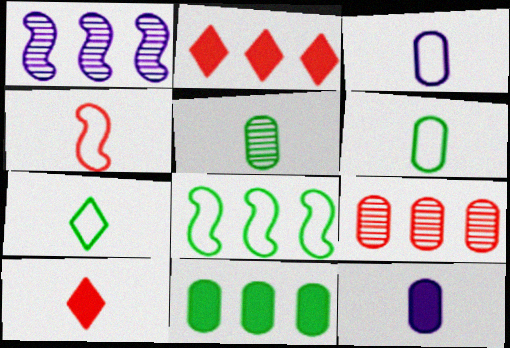[[3, 4, 7]]